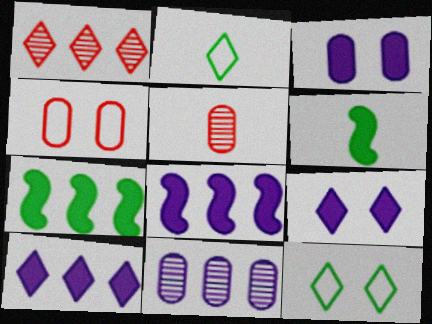[[1, 2, 9], 
[5, 8, 12]]